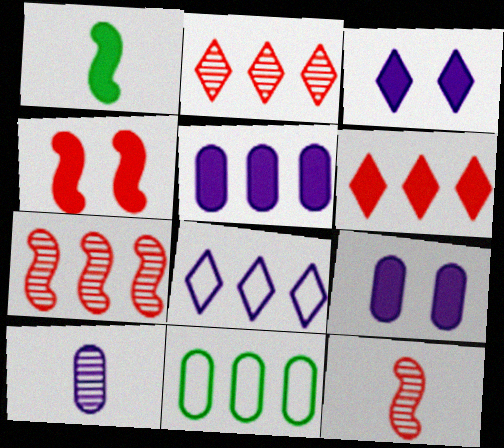[[1, 6, 9], 
[3, 11, 12]]